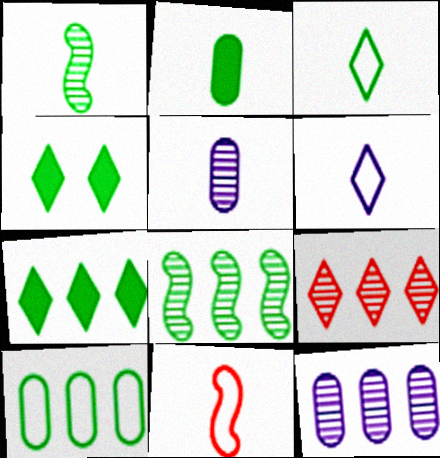[[1, 2, 3], 
[1, 4, 10], 
[4, 6, 9], 
[4, 11, 12], 
[7, 8, 10], 
[8, 9, 12]]